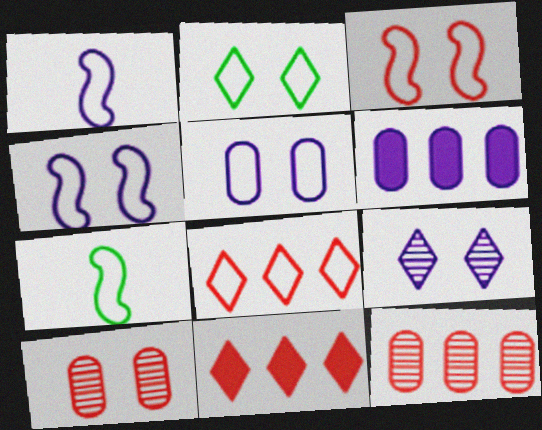[[1, 6, 9], 
[2, 3, 5], 
[5, 7, 8]]